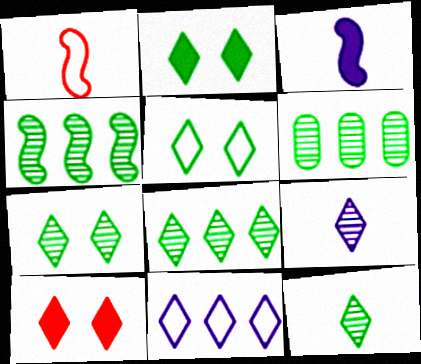[[2, 5, 7], 
[4, 6, 8], 
[7, 8, 12], 
[10, 11, 12]]